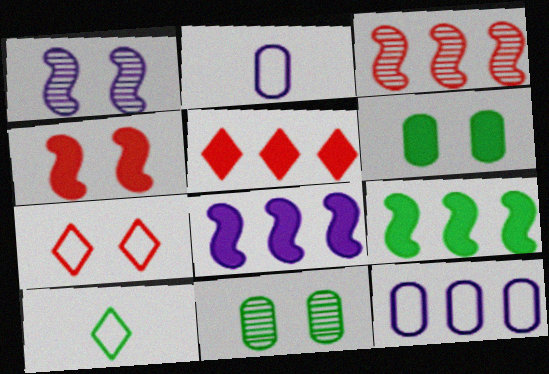[[1, 6, 7], 
[9, 10, 11]]